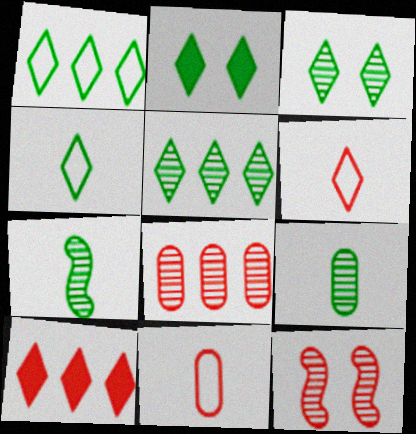[[2, 4, 5], 
[10, 11, 12]]